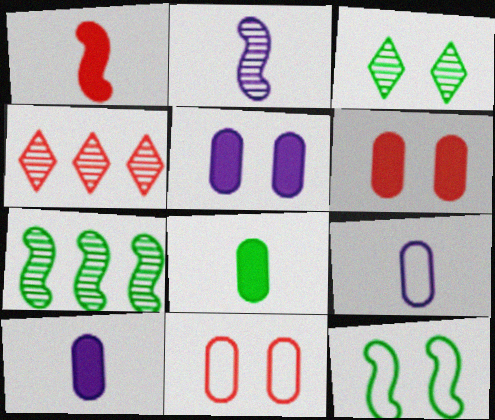[[1, 4, 11], 
[4, 10, 12]]